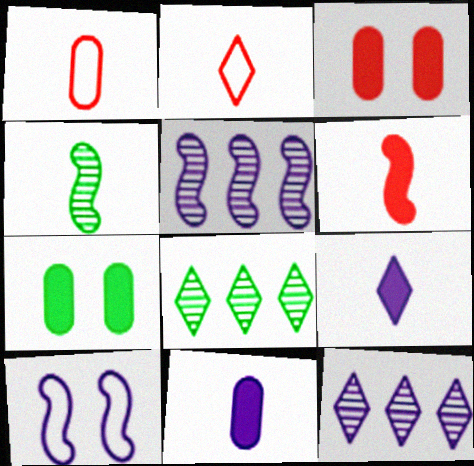[[1, 4, 9], 
[2, 4, 11], 
[2, 5, 7], 
[10, 11, 12]]